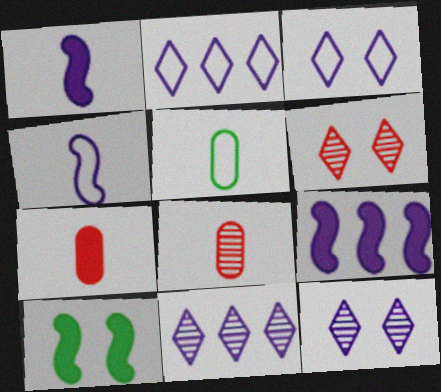[[2, 8, 10], 
[5, 6, 9]]